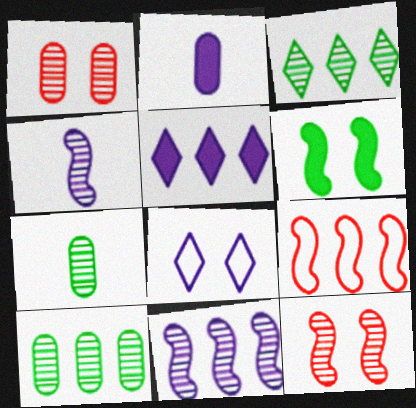[[1, 3, 4], 
[1, 6, 8], 
[2, 8, 11], 
[4, 6, 9], 
[5, 9, 10]]